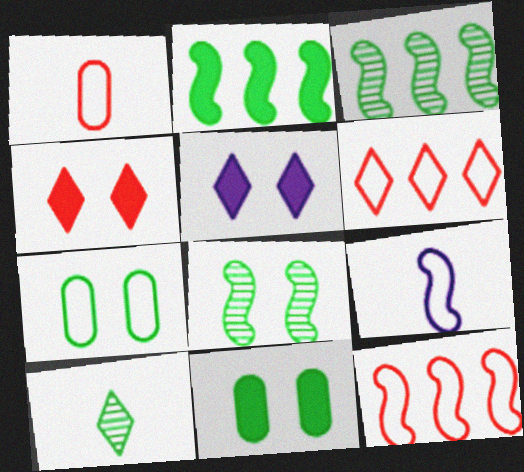[[1, 3, 5], 
[2, 7, 10], 
[5, 6, 10], 
[6, 7, 9]]